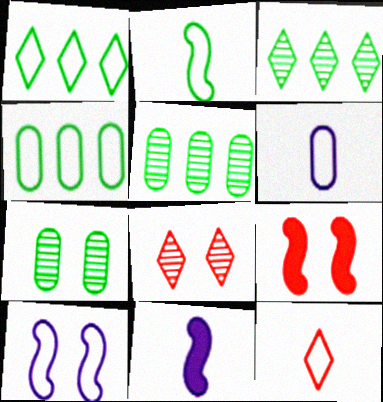[[2, 6, 12], 
[3, 6, 9], 
[4, 8, 11], 
[4, 10, 12]]